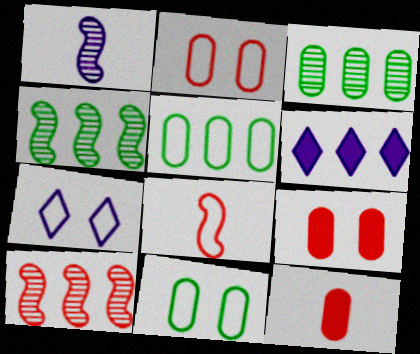[[4, 7, 12], 
[5, 6, 10], 
[5, 7, 8]]